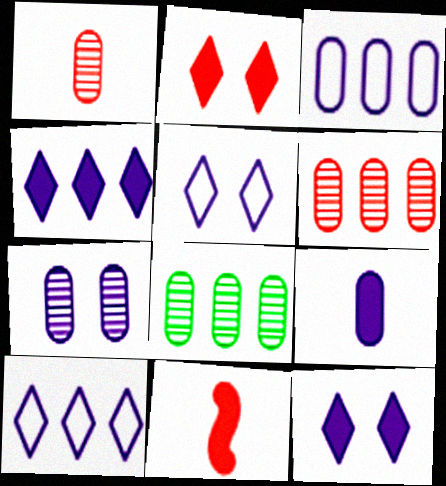[[1, 7, 8], 
[3, 7, 9], 
[5, 8, 11]]